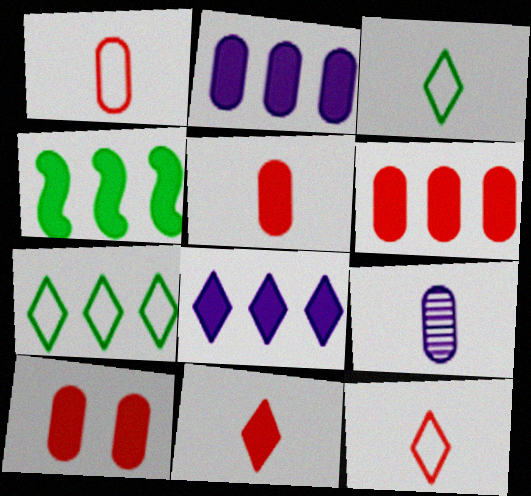[[4, 6, 8], 
[5, 6, 10]]